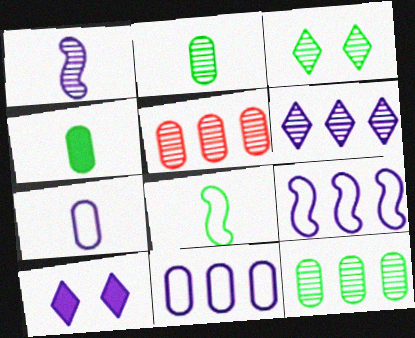[[1, 3, 5], 
[1, 10, 11], 
[5, 8, 10]]